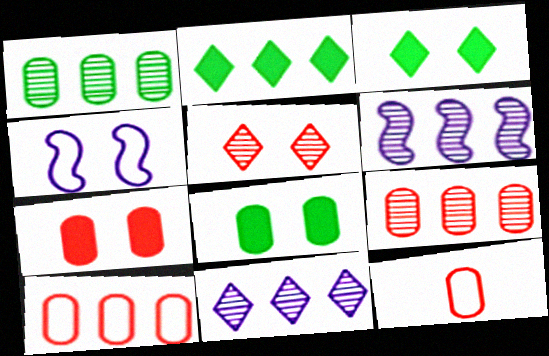[[2, 6, 10], 
[3, 6, 12], 
[4, 5, 8], 
[7, 9, 12]]